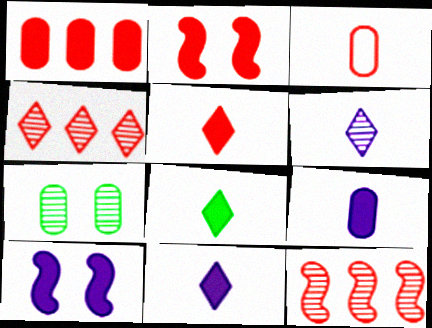[[1, 2, 5], 
[1, 8, 10], 
[2, 3, 4], 
[5, 8, 11], 
[6, 7, 12]]